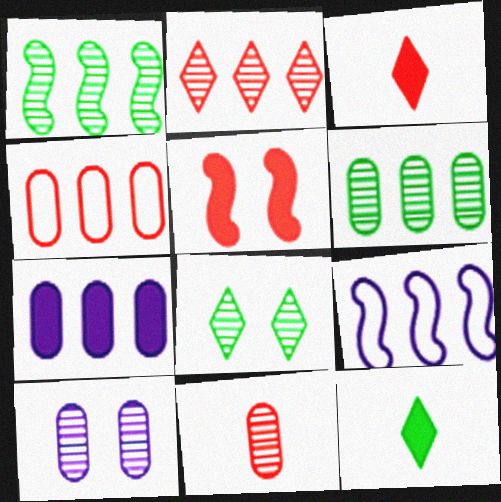[[4, 6, 7], 
[5, 7, 12], 
[6, 10, 11]]